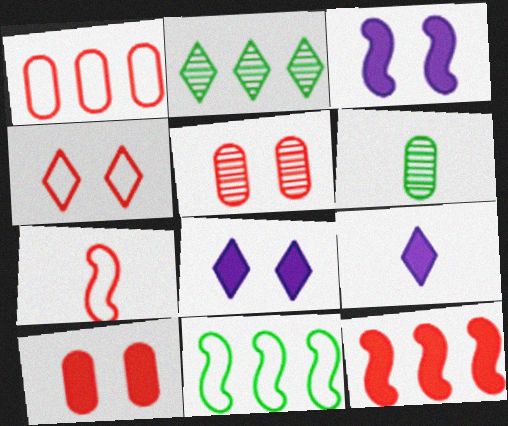[[1, 4, 7], 
[2, 4, 9], 
[5, 9, 11], 
[6, 7, 9]]